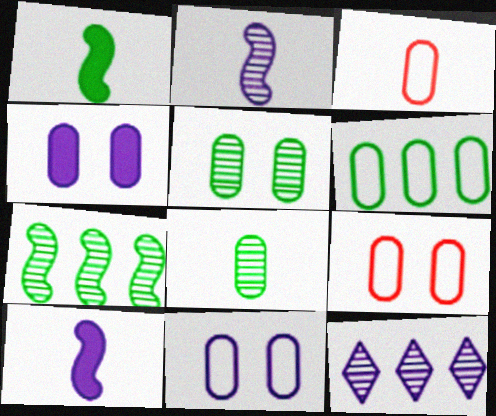[[1, 9, 12], 
[3, 6, 11], 
[4, 5, 9], 
[10, 11, 12]]